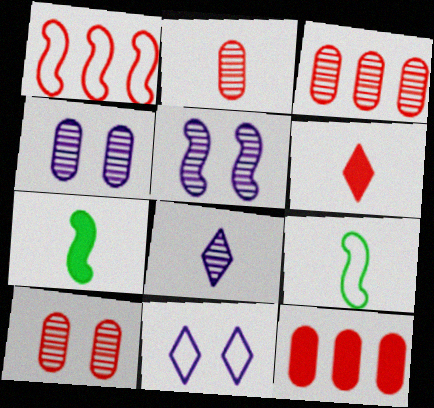[[1, 5, 7], 
[1, 6, 10], 
[2, 3, 10], 
[3, 7, 11]]